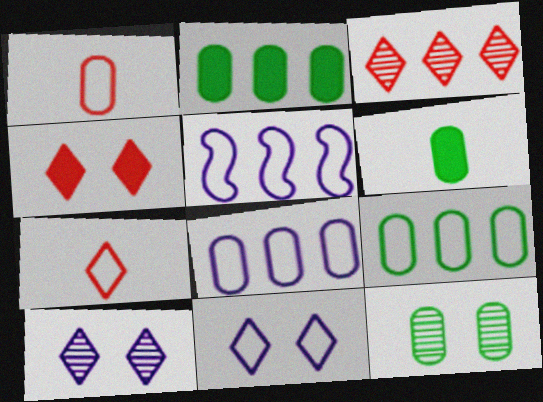[[2, 3, 5], 
[3, 4, 7], 
[6, 9, 12]]